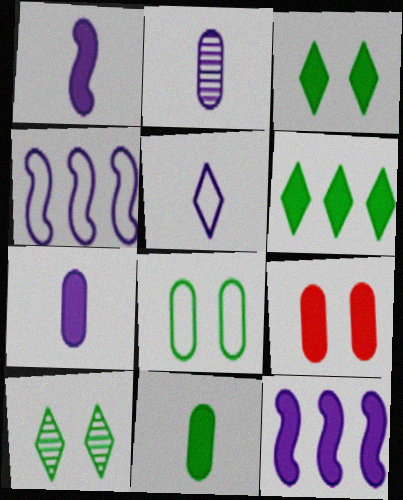[[1, 2, 5], 
[1, 6, 9]]